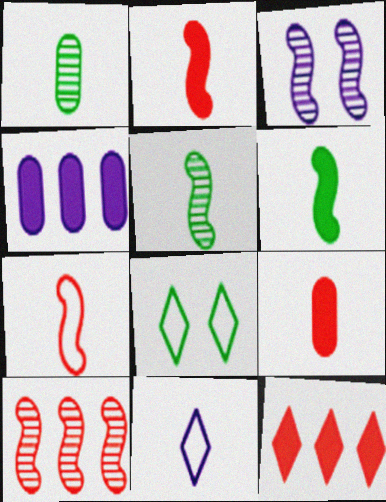[[1, 2, 11], 
[3, 4, 11], 
[3, 5, 10], 
[5, 9, 11]]